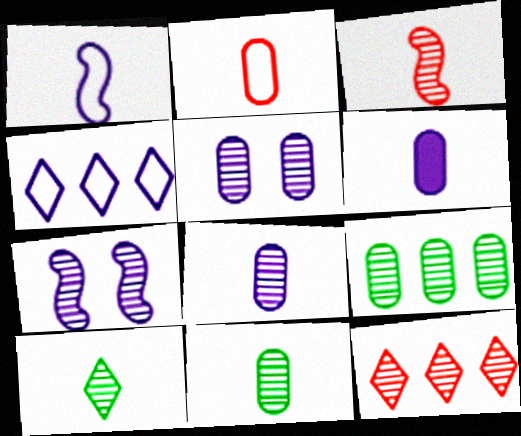[[2, 6, 11], 
[3, 8, 10], 
[4, 6, 7], 
[7, 11, 12]]